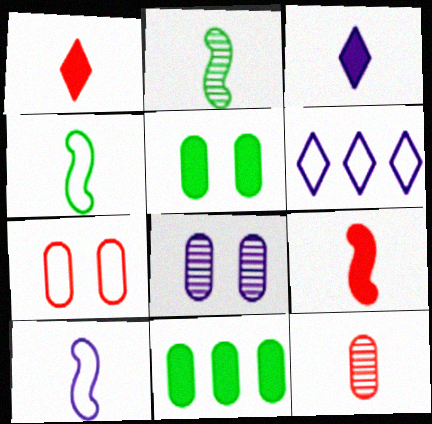[[2, 9, 10], 
[3, 4, 12], 
[4, 6, 7], 
[5, 7, 8]]